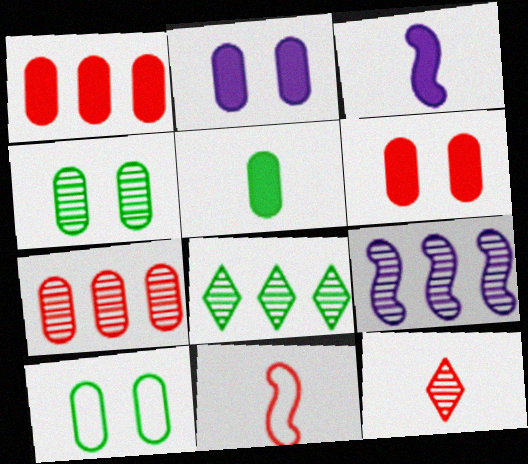[[1, 2, 5], 
[2, 8, 11], 
[4, 9, 12], 
[7, 8, 9]]